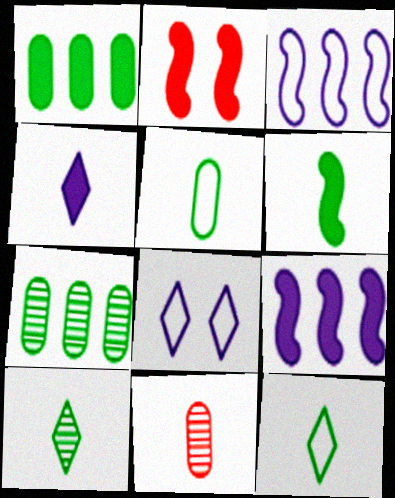[[1, 2, 4], 
[2, 6, 9], 
[5, 6, 10]]